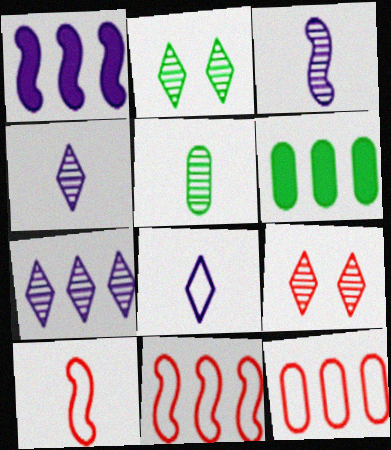[[6, 7, 11]]